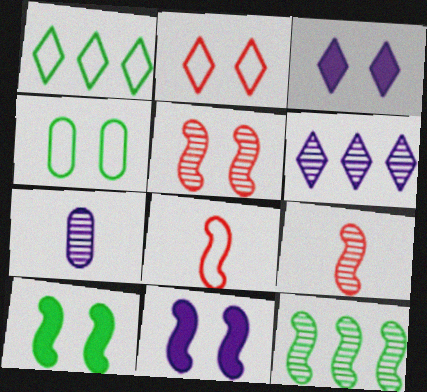[[3, 4, 5], 
[8, 11, 12]]